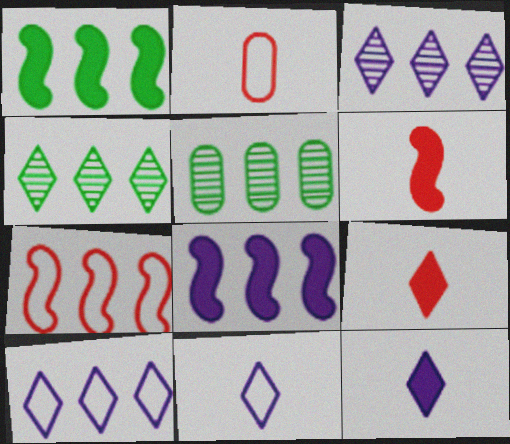[]